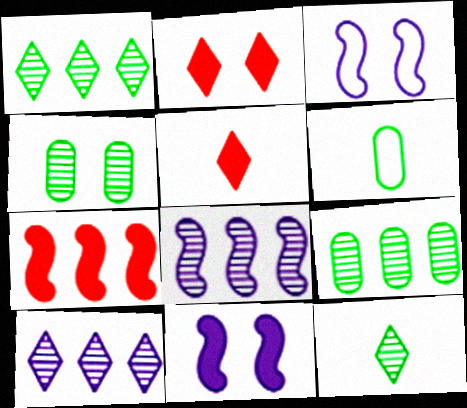[[2, 3, 4], 
[2, 6, 8], 
[3, 5, 9]]